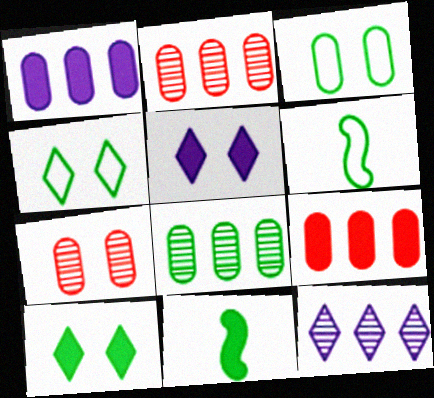[[2, 5, 6], 
[4, 8, 11], 
[5, 9, 11], 
[6, 8, 10]]